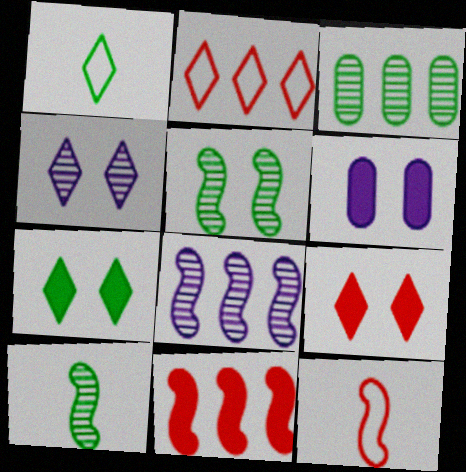[[2, 6, 10]]